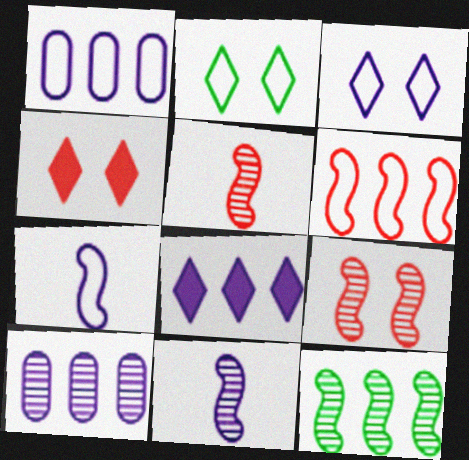[[1, 3, 7], 
[9, 11, 12]]